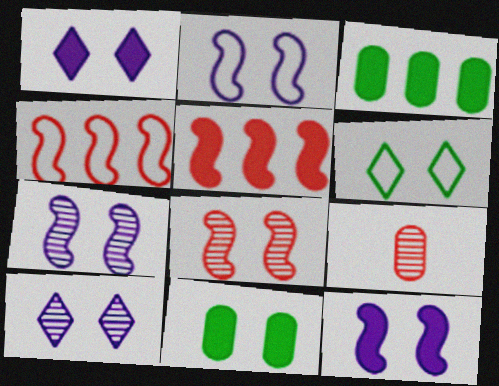[[2, 7, 12]]